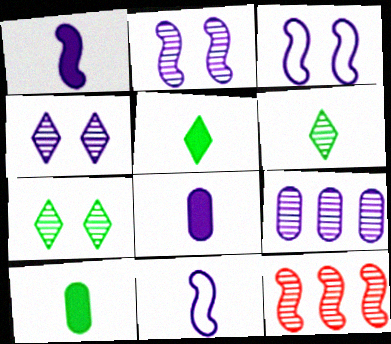[]